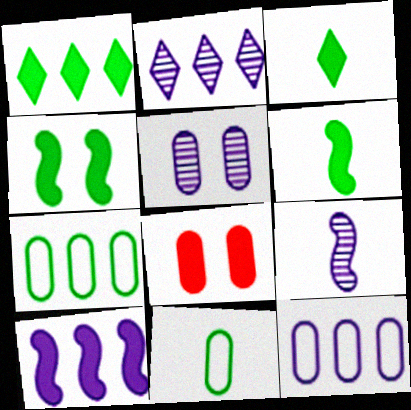[[2, 5, 9], 
[2, 10, 12], 
[3, 8, 10]]